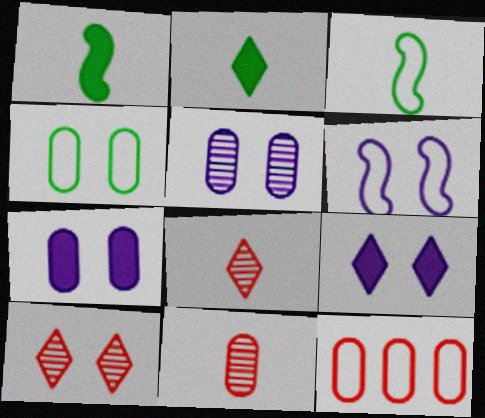[[5, 6, 9]]